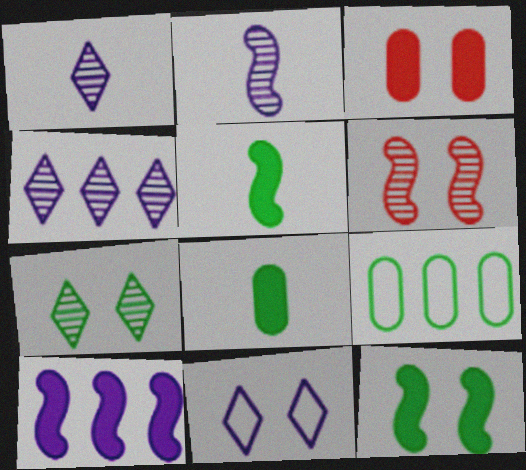[[5, 7, 9]]